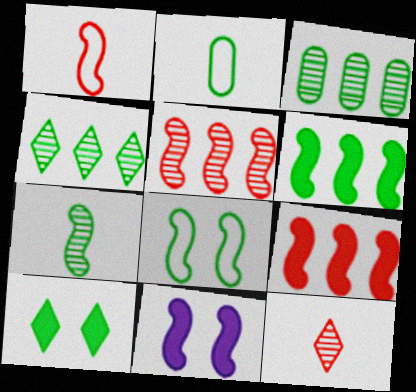[[6, 7, 8]]